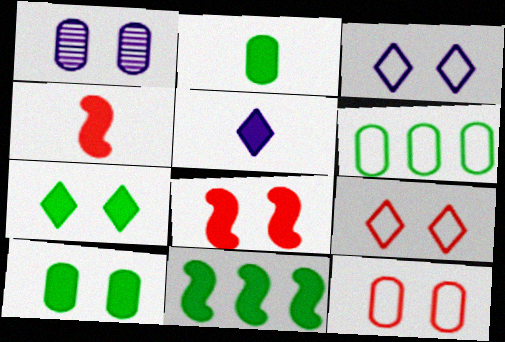[[1, 10, 12], 
[2, 4, 5], 
[2, 7, 11]]